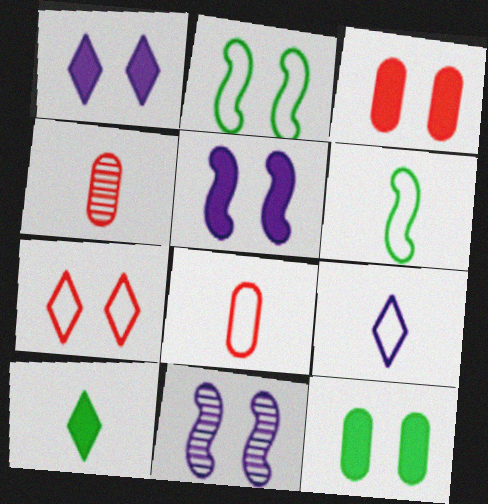[[6, 8, 9], 
[7, 11, 12]]